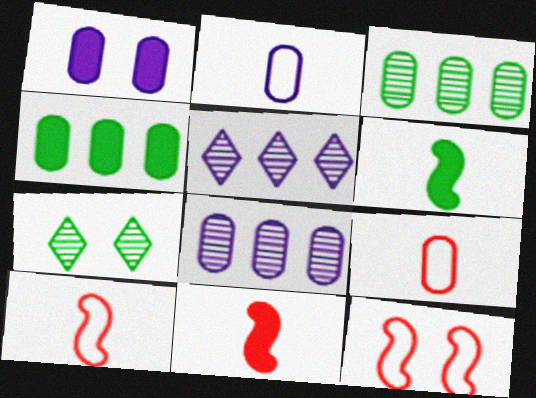[[1, 2, 8], 
[1, 3, 9], 
[1, 7, 12]]